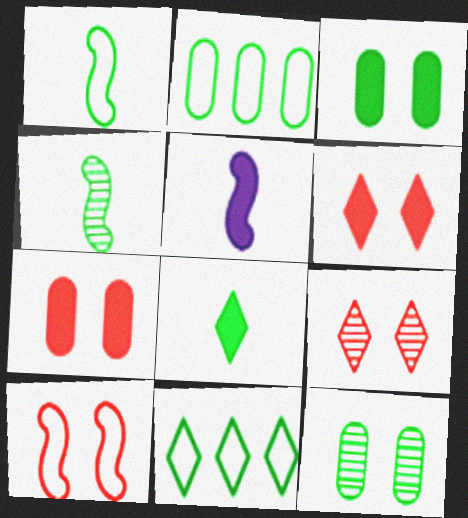[[2, 5, 9], 
[3, 4, 11], 
[7, 9, 10]]